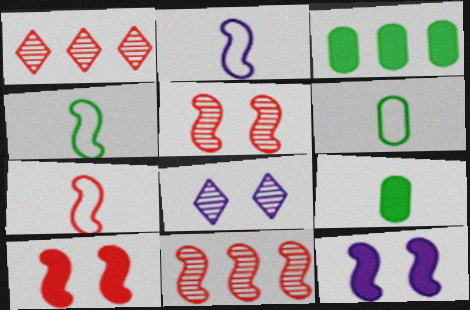[[1, 6, 12], 
[2, 4, 7], 
[3, 7, 8], 
[4, 11, 12], 
[7, 10, 11]]